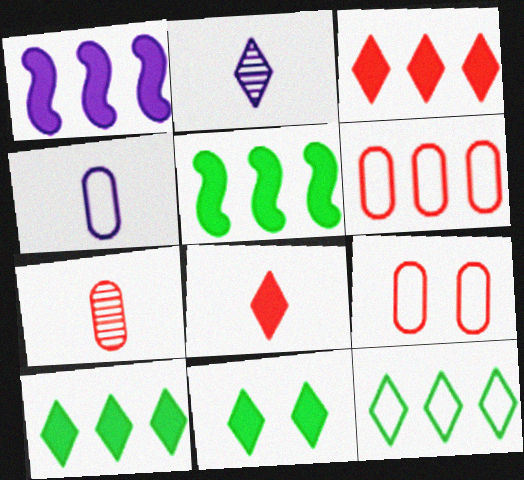[[2, 5, 9]]